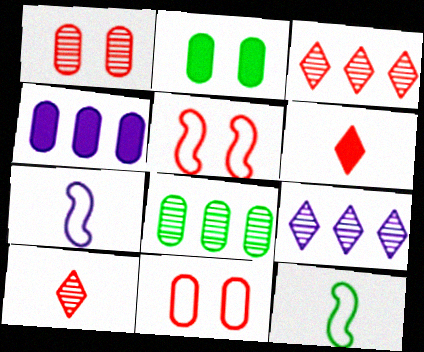[[2, 3, 7]]